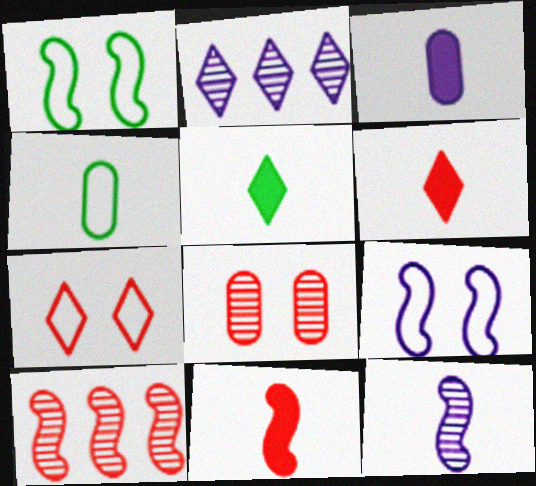[[2, 3, 9], 
[2, 5, 7], 
[3, 5, 11], 
[4, 6, 12]]